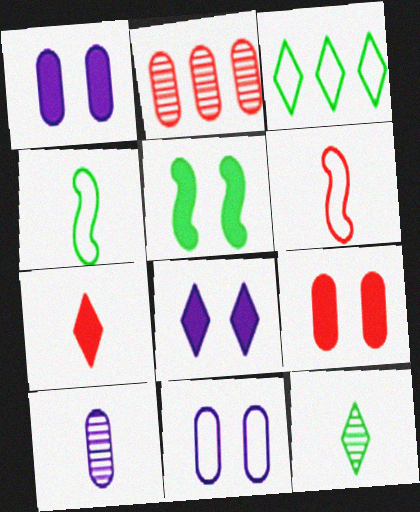[[2, 4, 8], 
[3, 6, 11], 
[4, 7, 10], 
[5, 8, 9]]